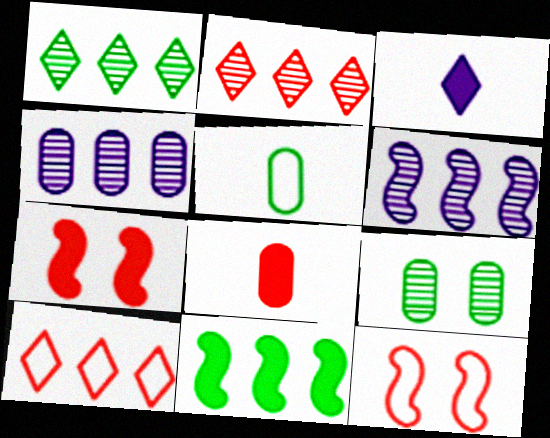[[2, 8, 12], 
[4, 10, 11]]